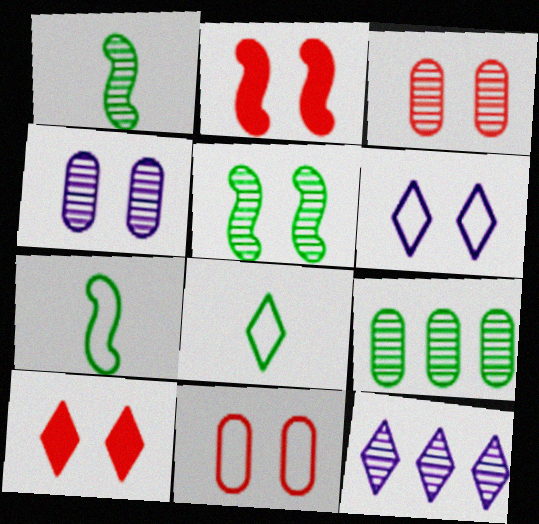[[1, 3, 12], 
[8, 10, 12]]